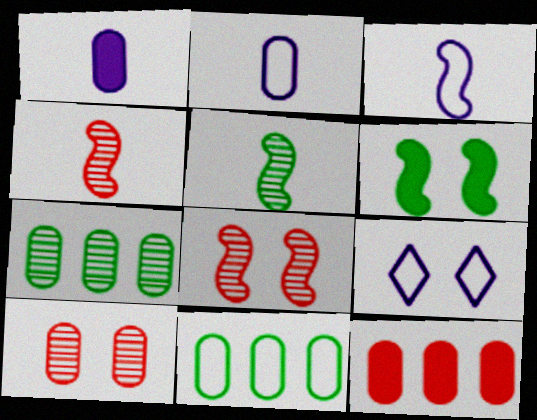[[1, 10, 11], 
[5, 9, 12], 
[6, 9, 10]]